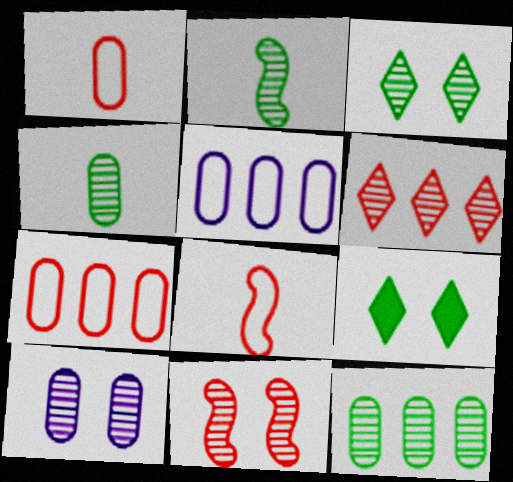[[2, 3, 12], 
[2, 6, 10], 
[3, 10, 11]]